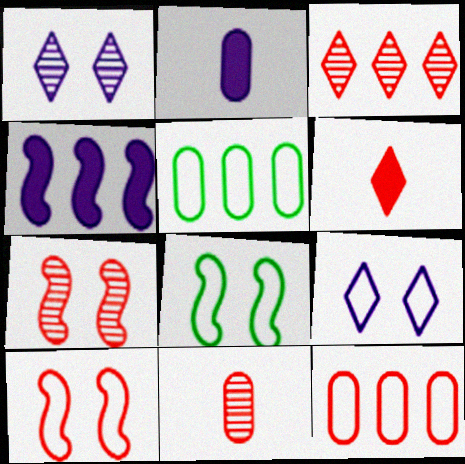[[2, 3, 8], 
[3, 4, 5], 
[3, 7, 11], 
[6, 7, 12]]